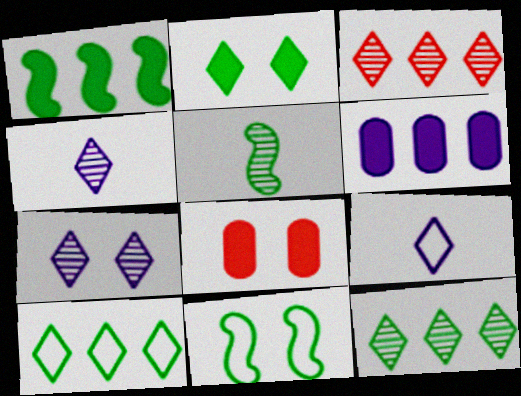[[1, 5, 11], 
[2, 3, 9], 
[7, 8, 11]]